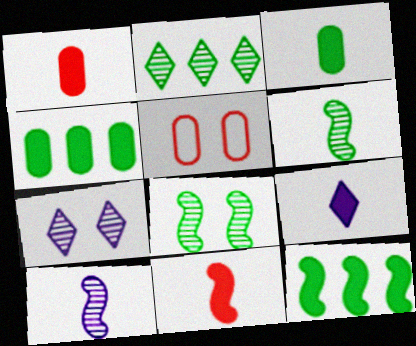[[3, 9, 11]]